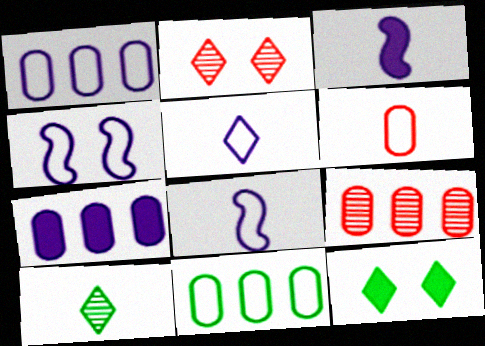[[1, 4, 5], 
[2, 3, 11], 
[3, 6, 10], 
[7, 9, 11], 
[8, 9, 12]]